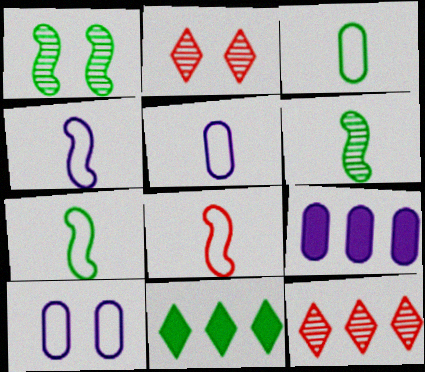[[1, 3, 11], 
[2, 7, 9], 
[4, 7, 8]]